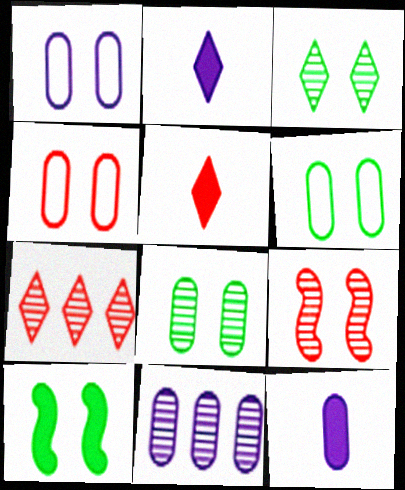[[1, 4, 6], 
[1, 11, 12], 
[3, 6, 10]]